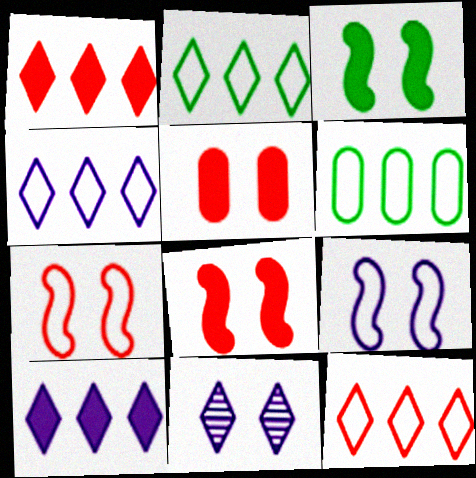[[2, 4, 12]]